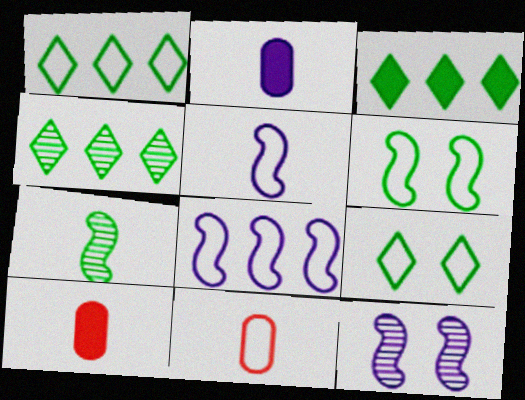[[1, 3, 4], 
[1, 10, 12], 
[3, 11, 12], 
[8, 9, 11]]